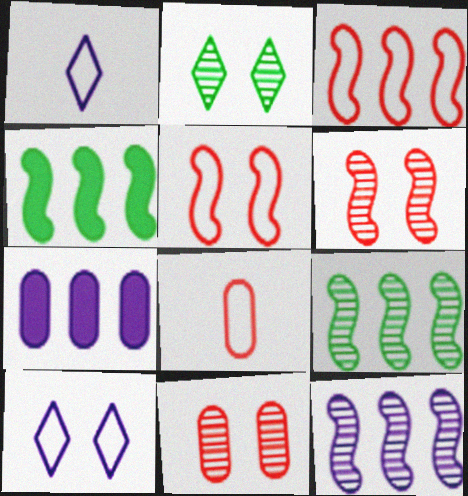[[1, 4, 11], 
[3, 4, 12]]